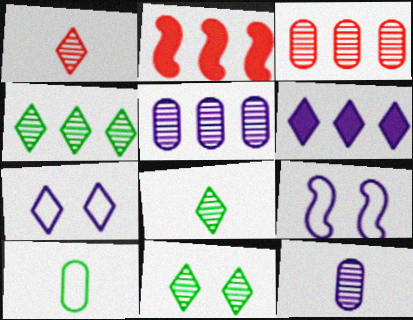[[4, 8, 11], 
[6, 9, 12]]